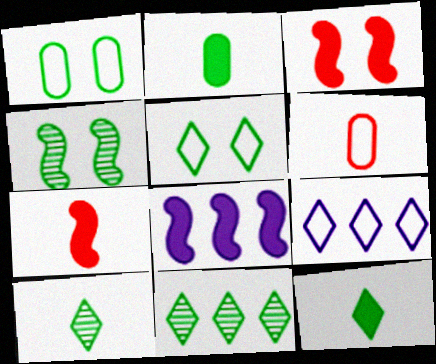[[5, 11, 12]]